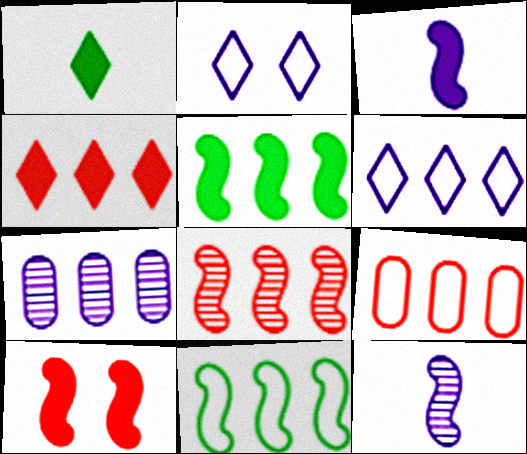[[2, 3, 7], 
[3, 5, 10], 
[4, 7, 11], 
[4, 8, 9], 
[6, 9, 11], 
[10, 11, 12]]